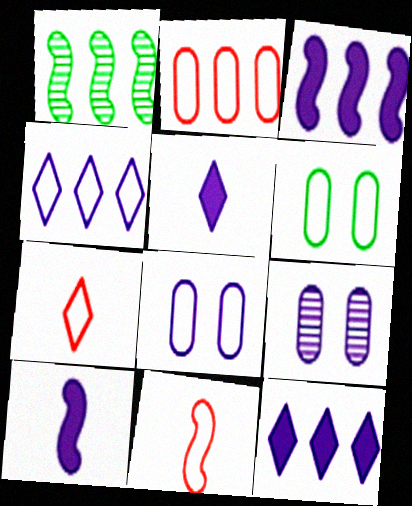[[1, 2, 12], 
[4, 6, 11], 
[4, 9, 10]]